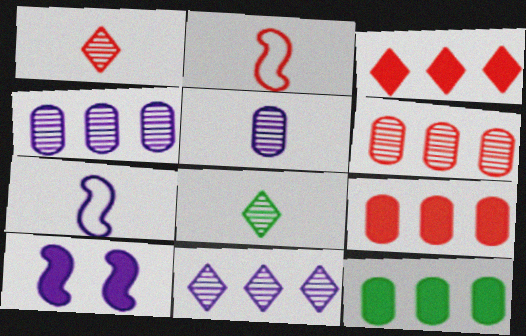[]